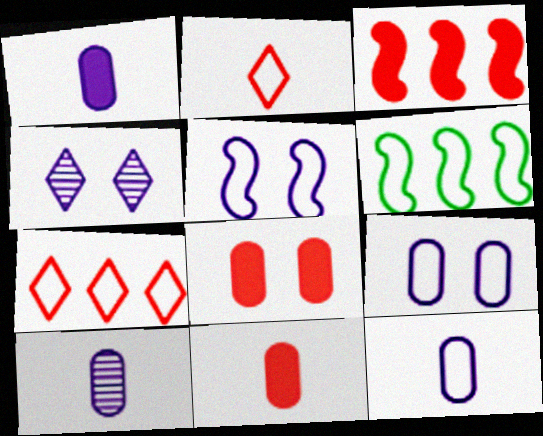[[1, 10, 12], 
[2, 6, 9], 
[4, 6, 11]]